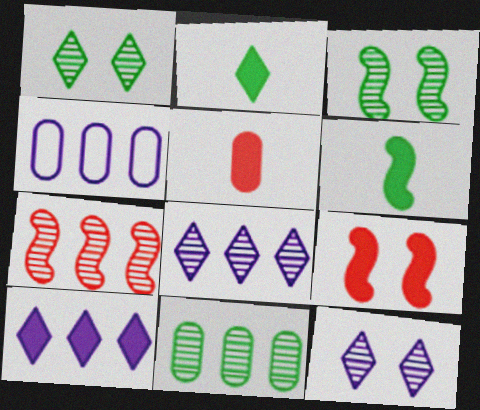[[7, 8, 11]]